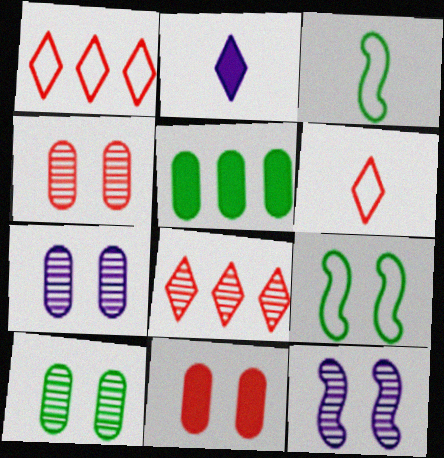[[4, 7, 10], 
[5, 6, 12]]